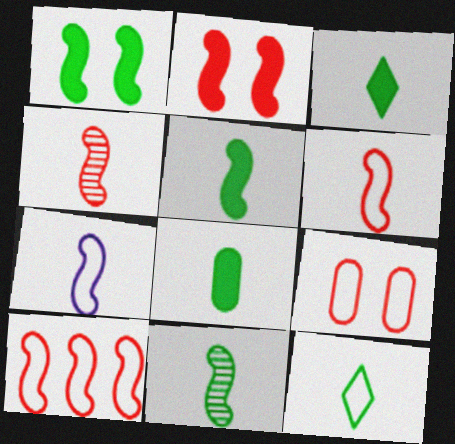[[2, 4, 10], 
[3, 5, 8], 
[4, 5, 7], 
[8, 11, 12]]